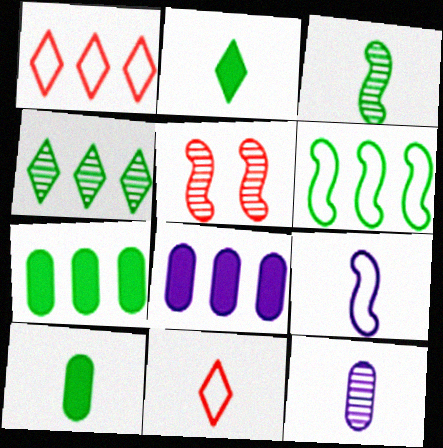[[4, 5, 12], 
[4, 6, 7]]